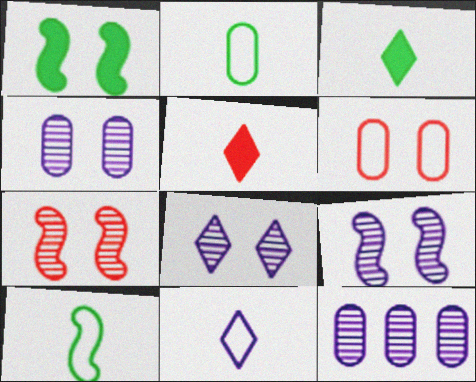[[1, 6, 8], 
[4, 8, 9]]